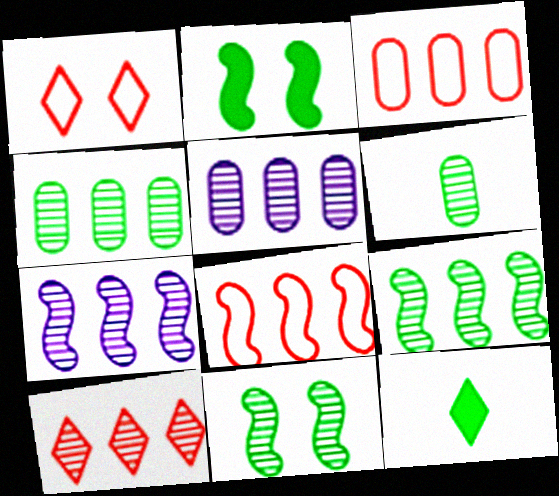[[4, 7, 10], 
[5, 9, 10]]